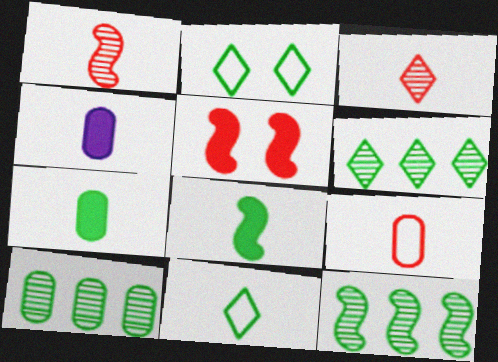[[1, 4, 11], 
[2, 7, 12], 
[2, 8, 10], 
[6, 10, 12]]